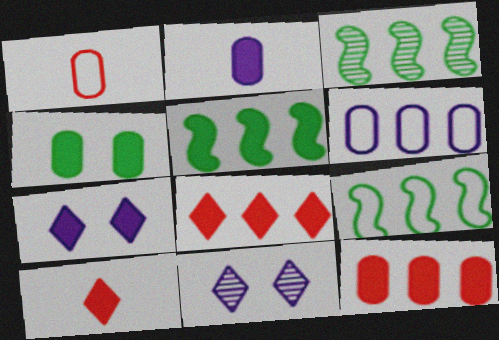[[1, 3, 7], 
[1, 5, 11], 
[2, 4, 12], 
[3, 5, 9], 
[3, 6, 8]]